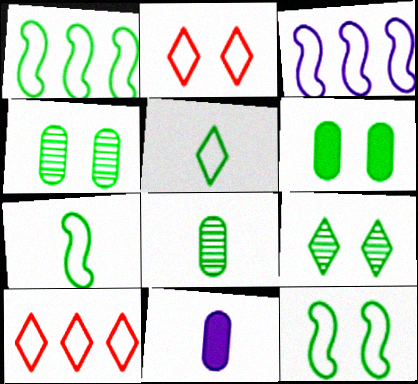[[1, 7, 12], 
[6, 9, 12]]